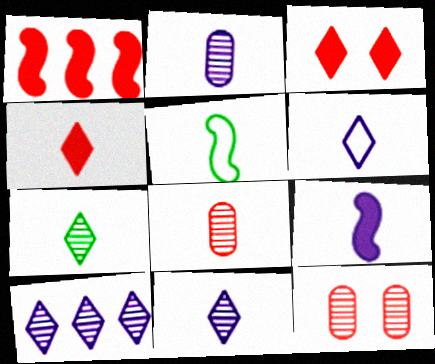[[2, 4, 5], 
[2, 6, 9], 
[4, 6, 7]]